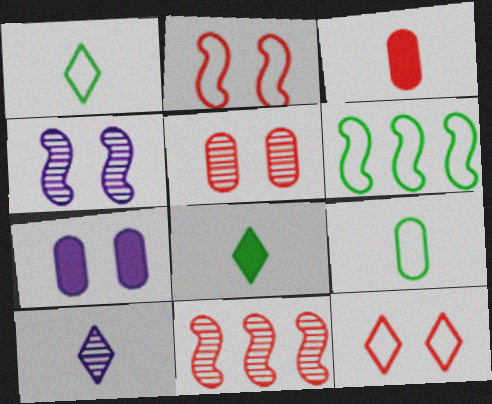[[1, 7, 11], 
[3, 11, 12]]